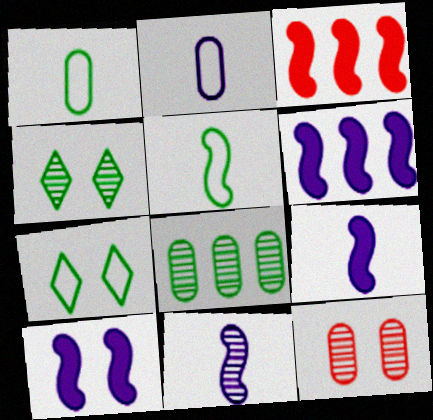[[2, 3, 4], 
[6, 9, 10], 
[7, 10, 12]]